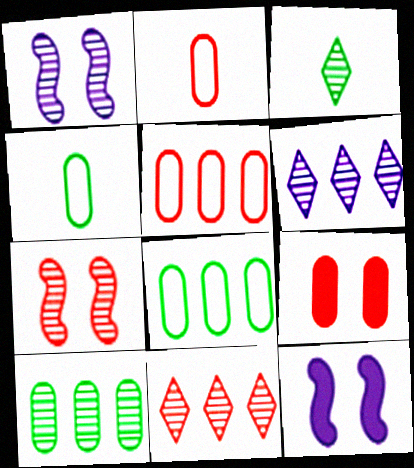[[3, 5, 12], 
[4, 11, 12]]